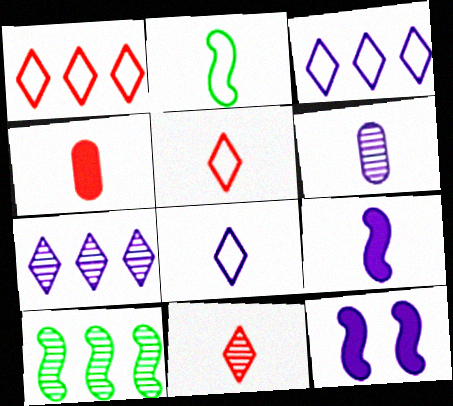[[3, 6, 12], 
[6, 8, 9]]